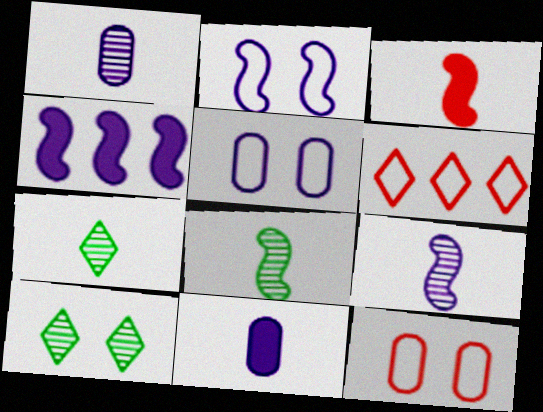[[2, 4, 9], 
[4, 7, 12]]